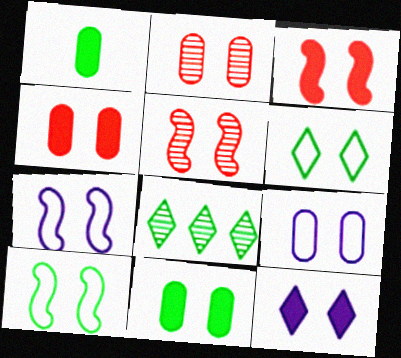[[1, 8, 10], 
[2, 9, 11], 
[2, 10, 12], 
[3, 11, 12]]